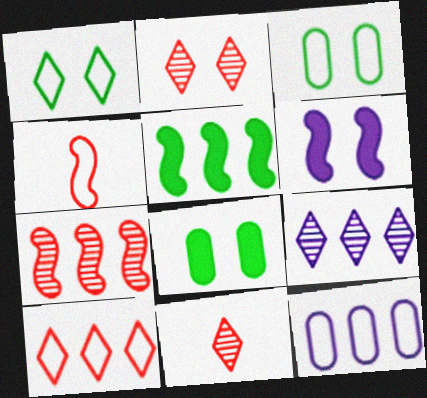[[1, 4, 12], 
[2, 3, 6], 
[4, 8, 9]]